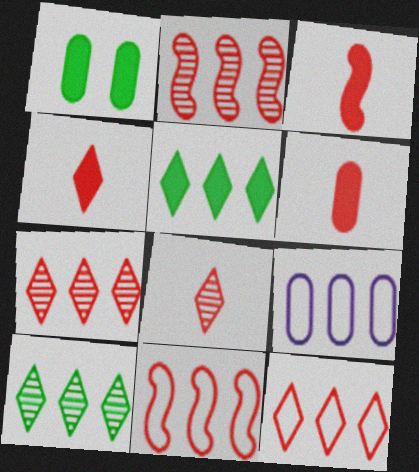[[2, 5, 9], 
[3, 4, 6]]